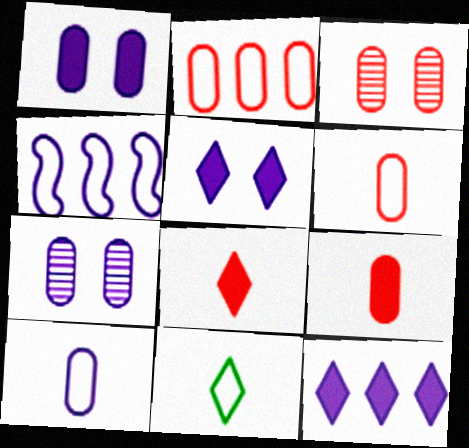[[2, 3, 9]]